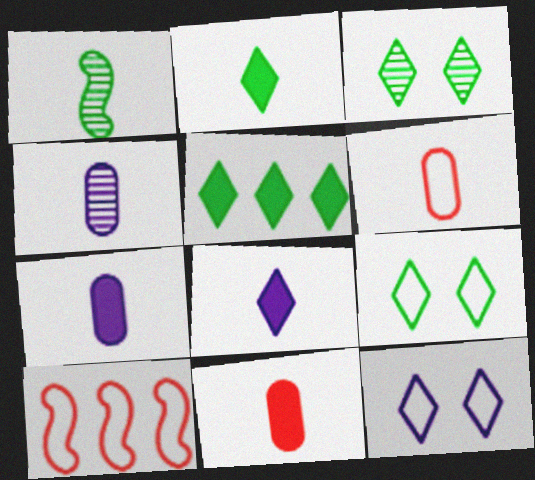[[1, 6, 8], 
[3, 7, 10]]